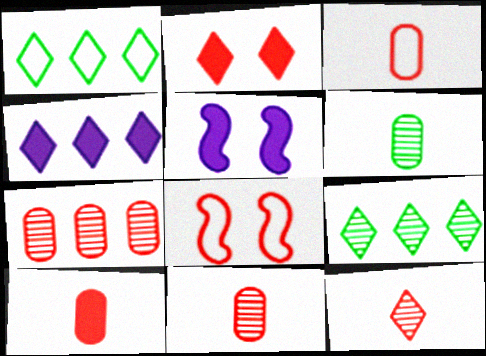[[1, 5, 11], 
[3, 5, 9], 
[3, 10, 11], 
[4, 6, 8]]